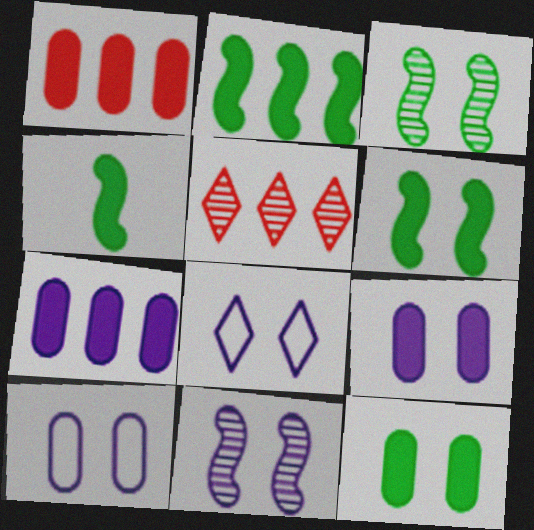[[2, 4, 6], 
[4, 5, 10], 
[8, 9, 11]]